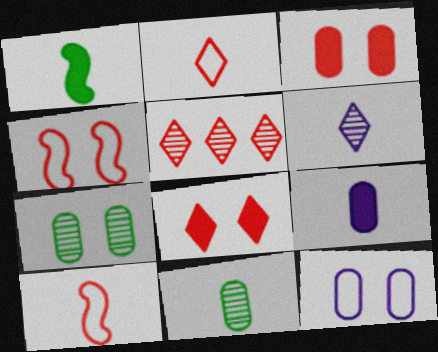[[1, 5, 12], 
[2, 5, 8], 
[3, 5, 10], 
[3, 7, 12]]